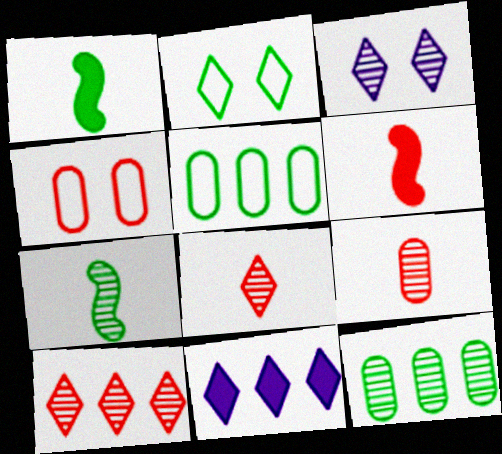[[1, 2, 12], 
[2, 8, 11], 
[3, 5, 6], 
[4, 6, 10], 
[4, 7, 11]]